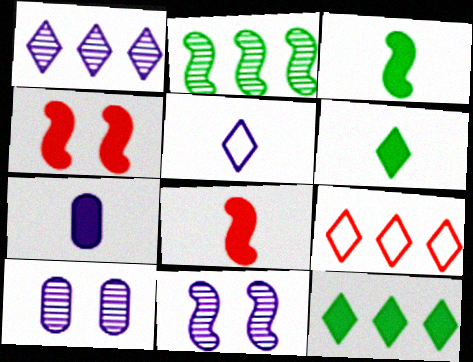[[1, 9, 12], 
[3, 9, 10], 
[4, 7, 12], 
[6, 7, 8]]